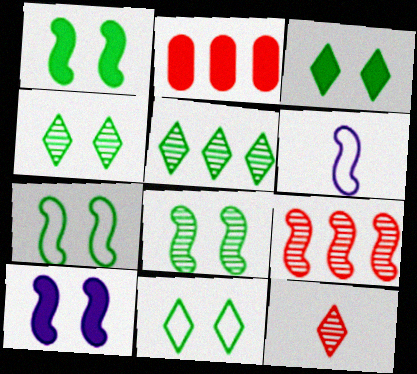[[1, 6, 9], 
[1, 7, 8], 
[2, 4, 6], 
[3, 4, 11]]